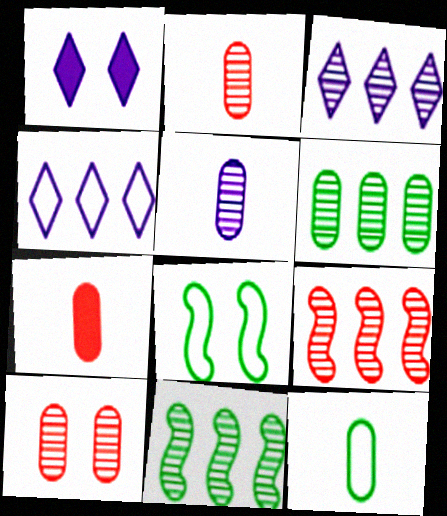[[1, 8, 10], 
[1, 9, 12], 
[3, 6, 9], 
[3, 7, 8], 
[5, 6, 10], 
[5, 7, 12]]